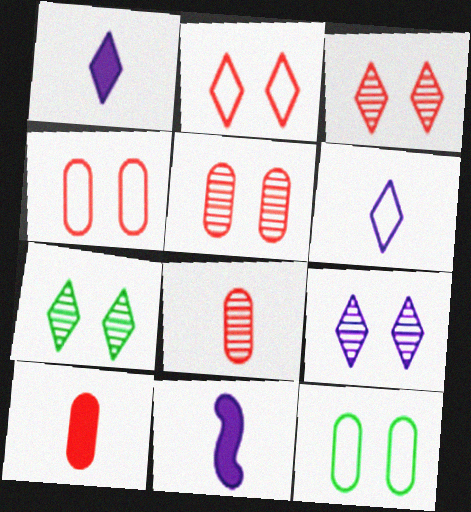[[3, 7, 9]]